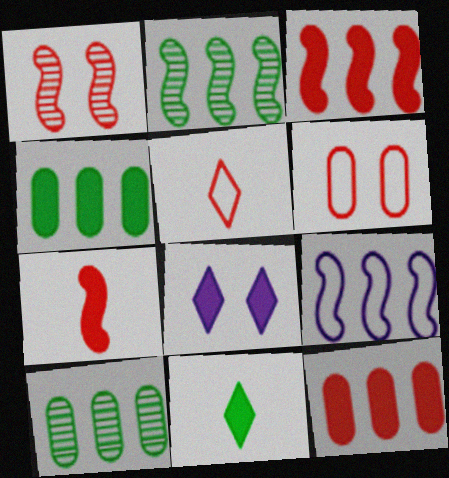[[1, 5, 12], 
[2, 3, 9], 
[4, 7, 8]]